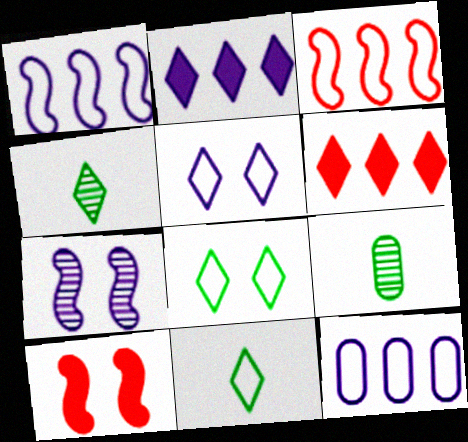[[4, 5, 6], 
[4, 10, 12]]